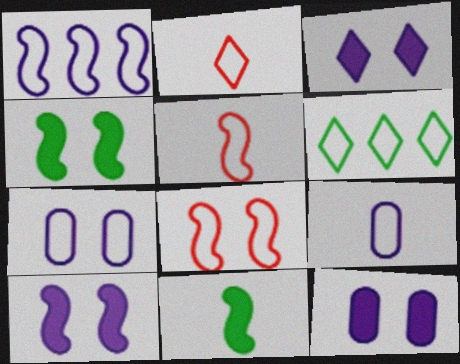[[3, 10, 12], 
[5, 6, 7], 
[6, 8, 9]]